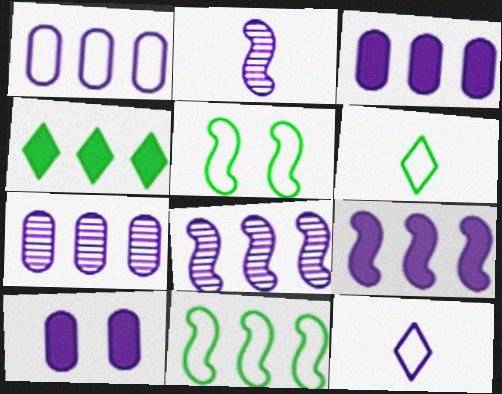[[1, 3, 7], 
[8, 10, 12]]